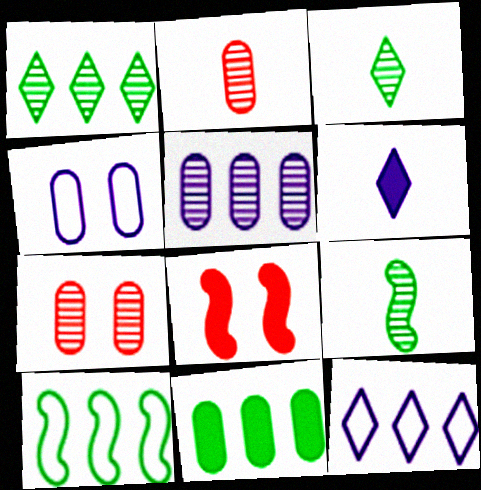[[1, 10, 11], 
[2, 4, 11], 
[6, 7, 10], 
[6, 8, 11]]